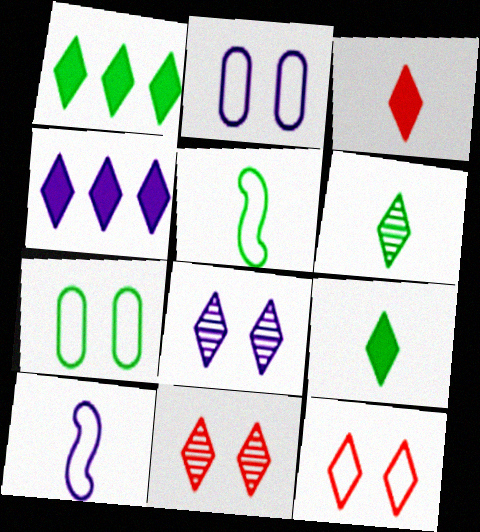[[4, 6, 12]]